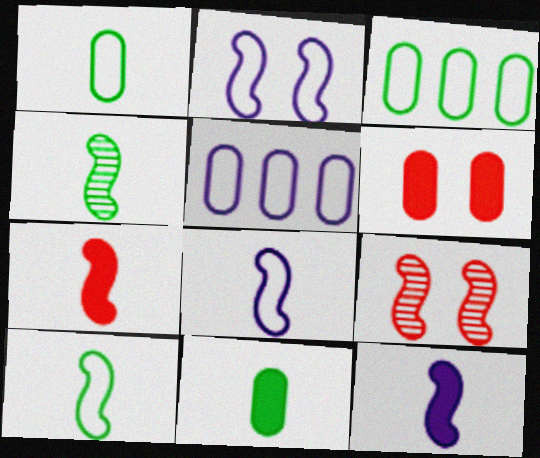[[4, 7, 8]]